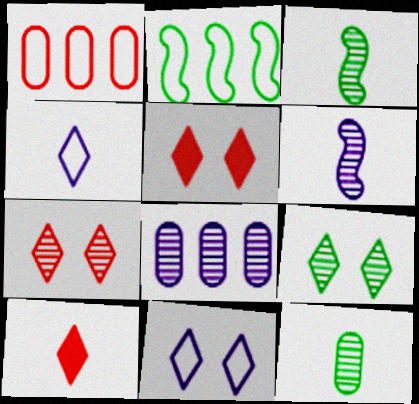[[3, 7, 8], 
[5, 9, 11]]